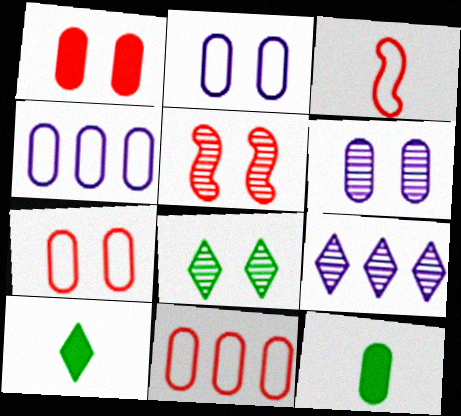[[4, 5, 10], 
[5, 6, 8], 
[6, 11, 12]]